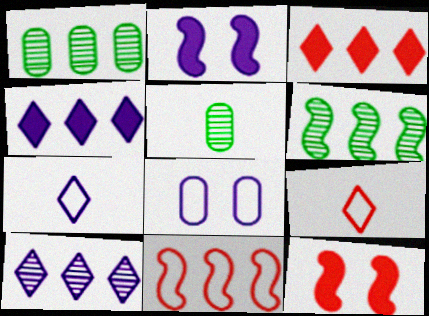[[1, 2, 9], 
[1, 4, 11], 
[1, 7, 12]]